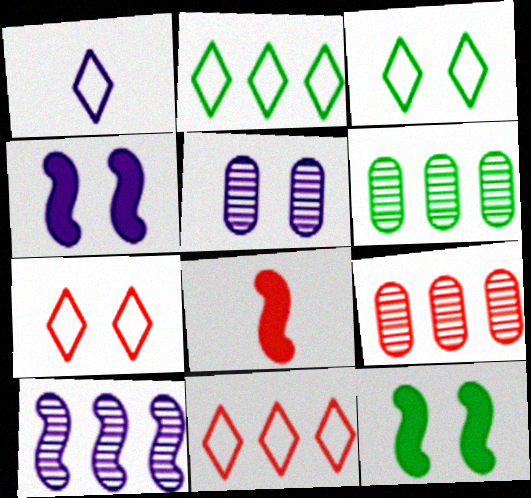[[1, 2, 7], 
[1, 3, 11], 
[1, 9, 12], 
[2, 5, 8], 
[5, 7, 12], 
[7, 8, 9]]